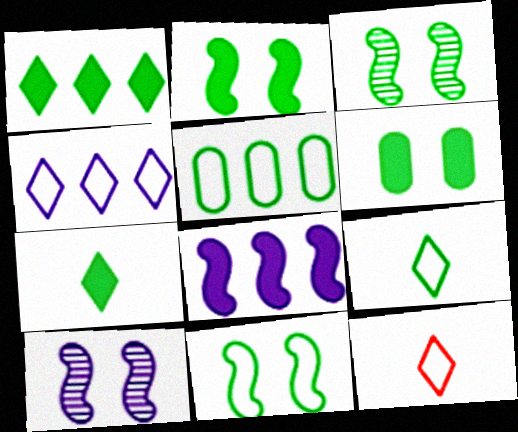[[2, 3, 11], 
[3, 5, 7], 
[5, 9, 11]]